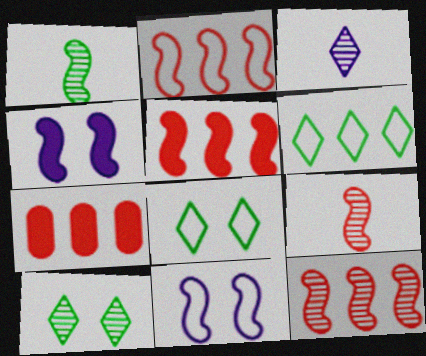[[1, 2, 4], 
[1, 5, 11], 
[2, 5, 12]]